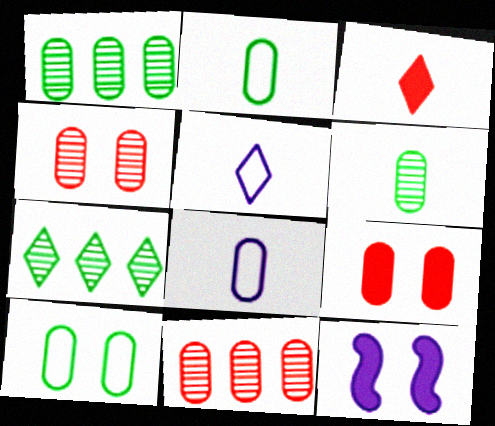[[1, 8, 9]]